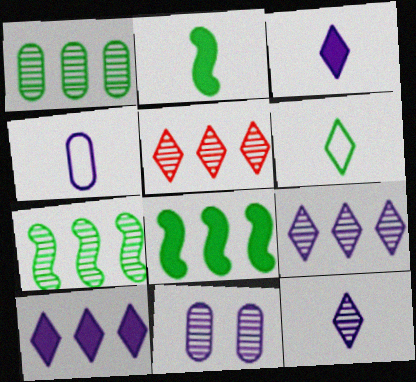[]